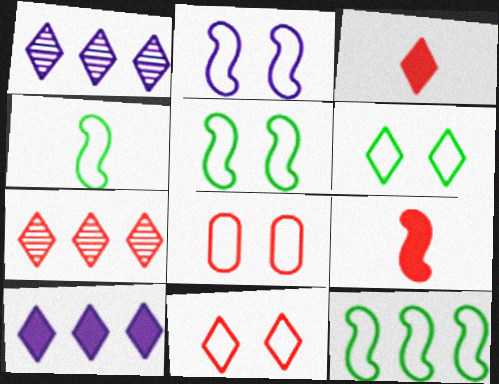[[1, 3, 6], 
[2, 6, 8], 
[3, 7, 11], 
[4, 5, 12], 
[7, 8, 9]]